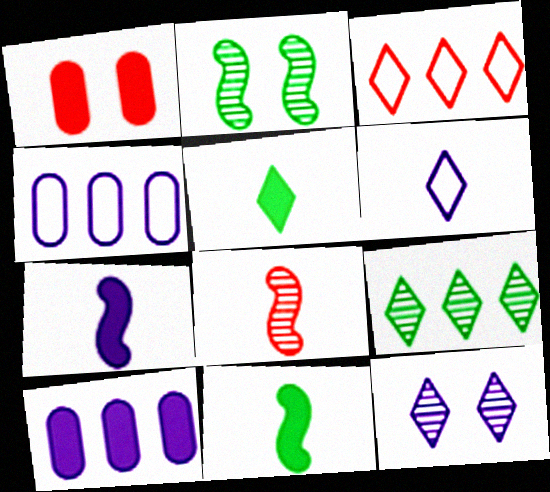[[1, 3, 8], 
[3, 5, 12], 
[4, 7, 12]]